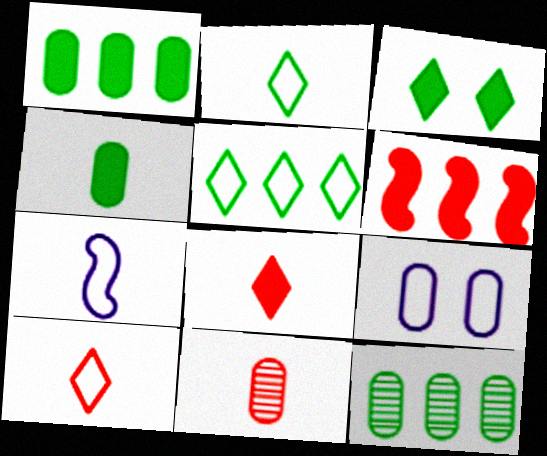[[1, 9, 11]]